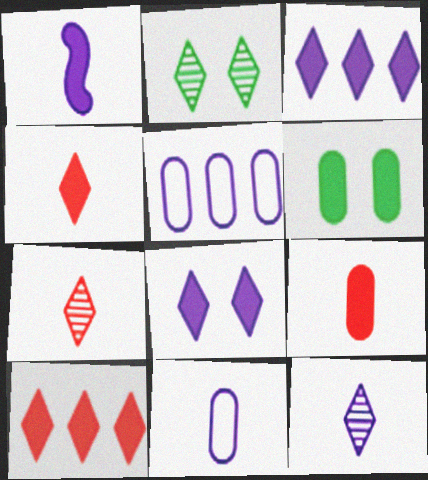[[1, 6, 10], 
[1, 11, 12]]